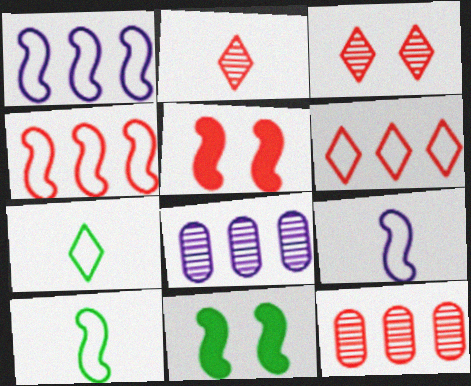[[5, 7, 8]]